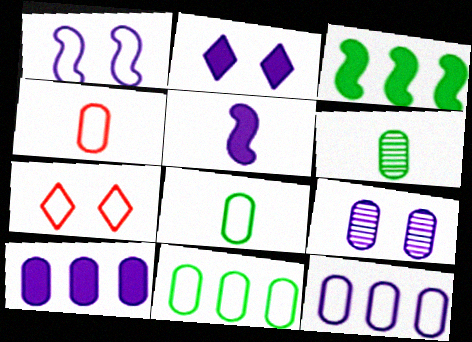[[1, 2, 9], 
[2, 5, 10]]